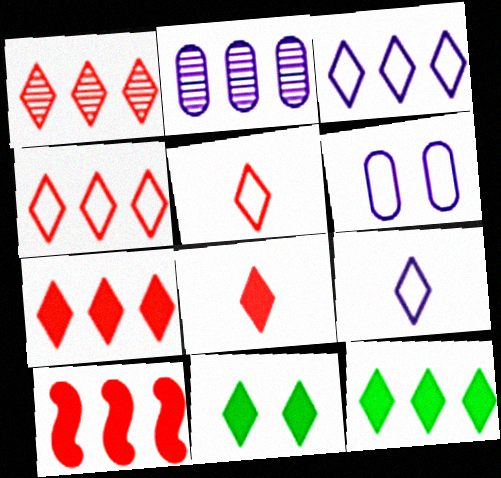[[1, 3, 12], 
[1, 4, 7], 
[1, 9, 11]]